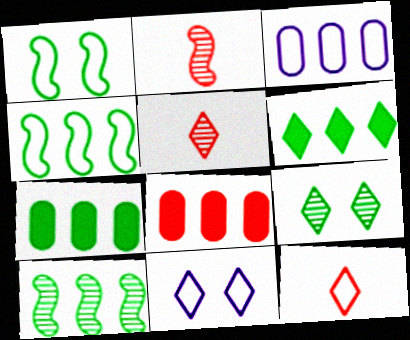[[1, 3, 12], 
[2, 7, 11], 
[5, 6, 11]]